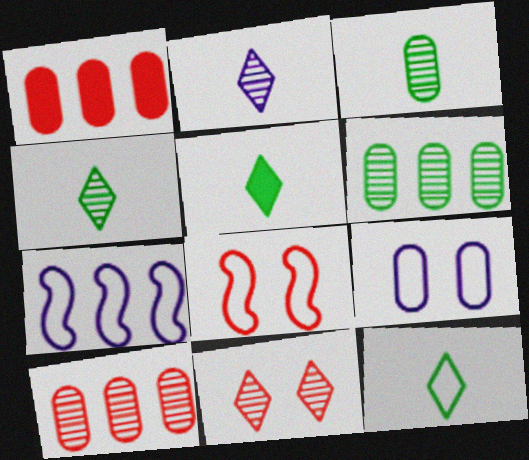[[1, 3, 9], 
[4, 5, 12]]